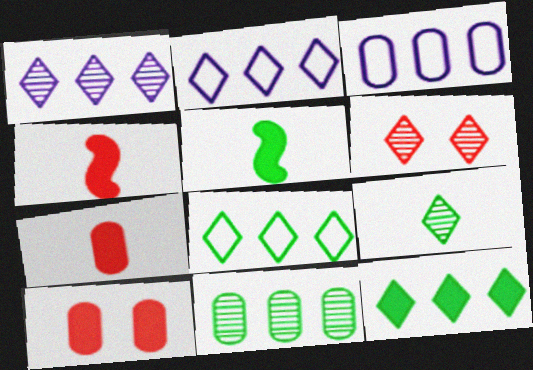[[1, 6, 9], 
[3, 5, 6]]